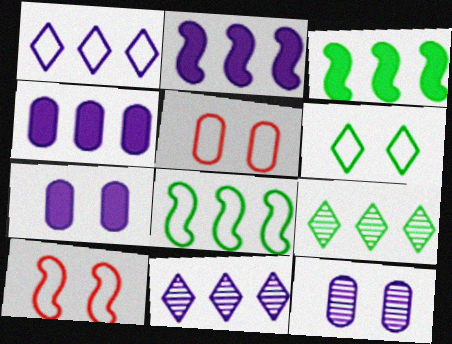[]